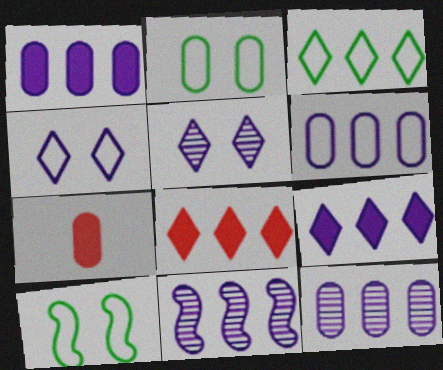[[1, 6, 12], 
[2, 7, 12], 
[6, 9, 11]]